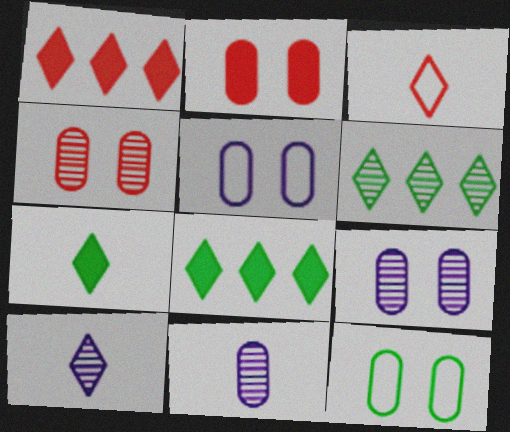[[2, 9, 12], 
[3, 7, 10]]